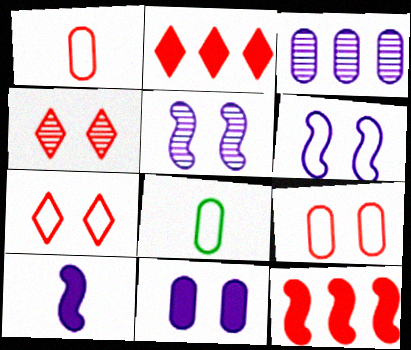[[1, 4, 12], 
[2, 5, 8]]